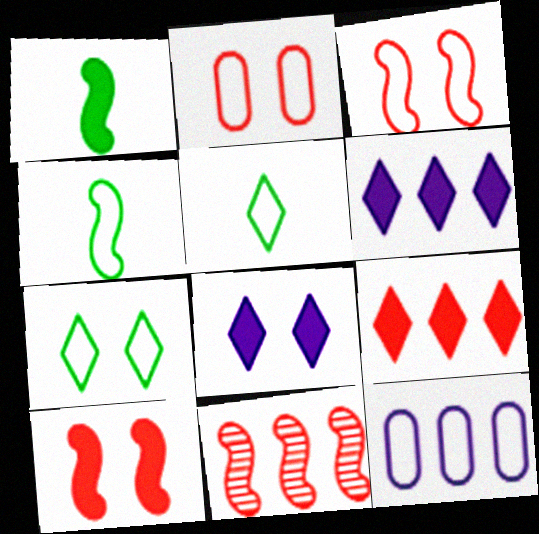[[3, 5, 12]]